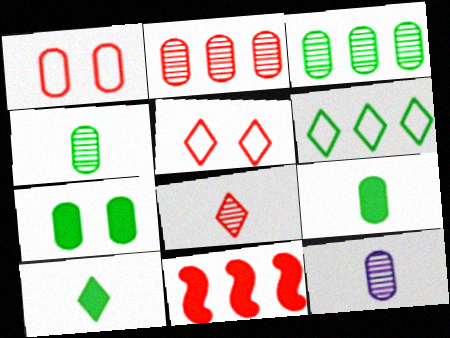[[1, 8, 11]]